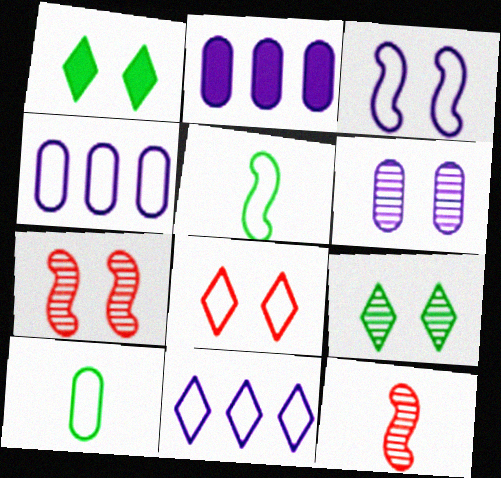[[1, 4, 12], 
[4, 5, 8], 
[6, 7, 9]]